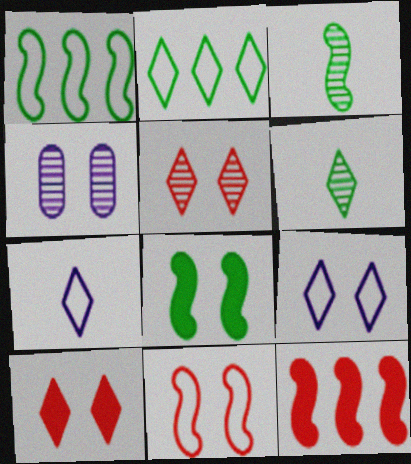[[1, 3, 8]]